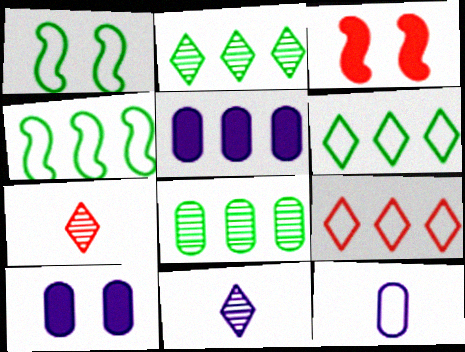[[1, 5, 7], 
[1, 9, 12], 
[2, 3, 12], 
[4, 7, 10]]